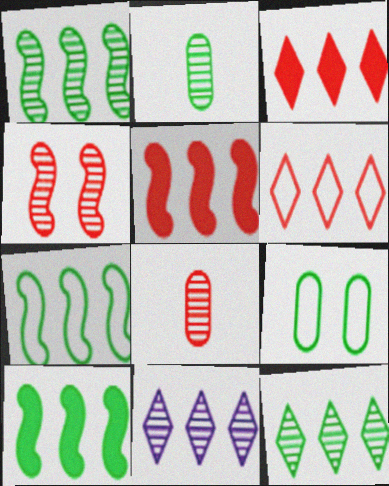[[1, 7, 10], 
[2, 4, 11]]